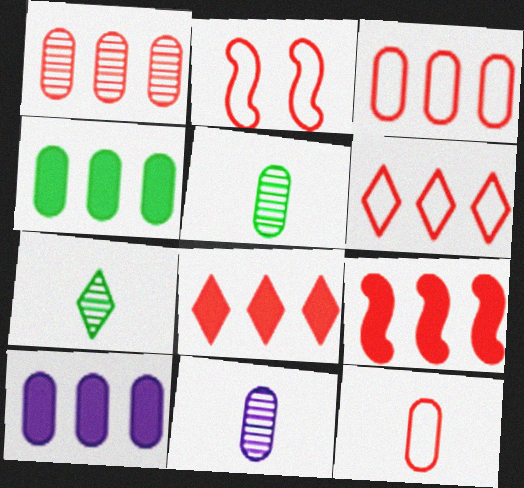[[1, 6, 9], 
[2, 6, 12], 
[2, 7, 10]]